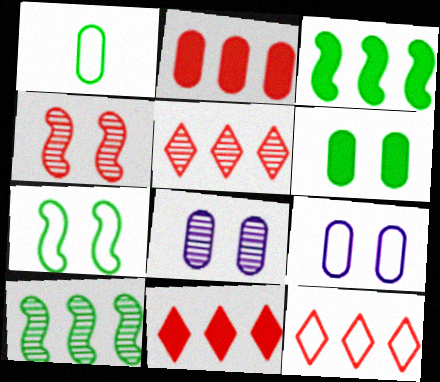[[1, 2, 8], 
[5, 11, 12]]